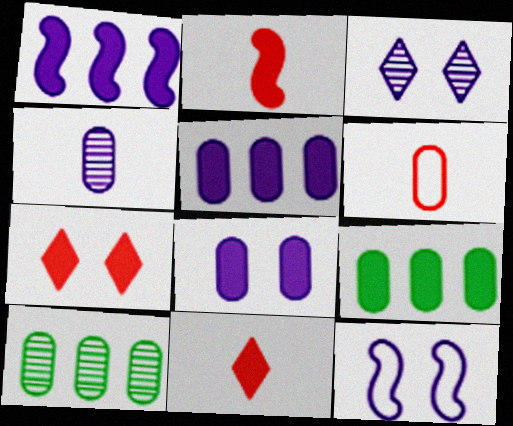[[3, 8, 12], 
[6, 8, 10], 
[10, 11, 12]]